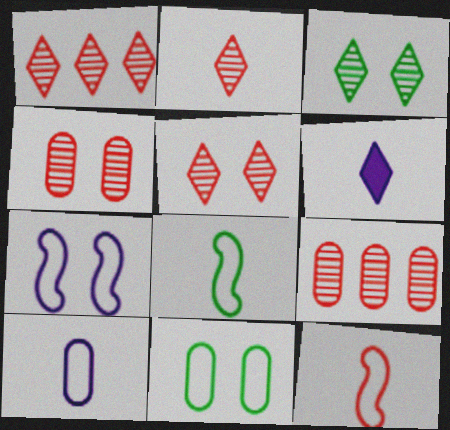[[1, 2, 5]]